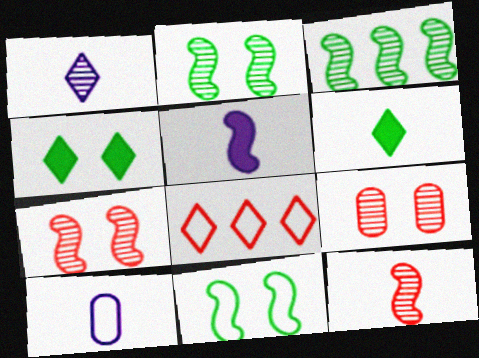[[1, 3, 9], 
[1, 4, 8], 
[1, 5, 10], 
[6, 10, 12], 
[8, 10, 11]]